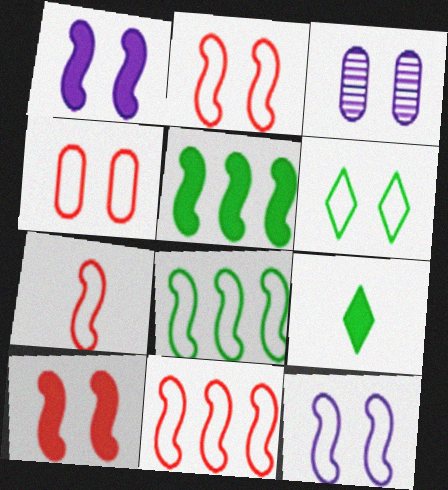[[2, 7, 11], 
[3, 6, 10], 
[3, 9, 11], 
[4, 6, 12], 
[7, 8, 12]]